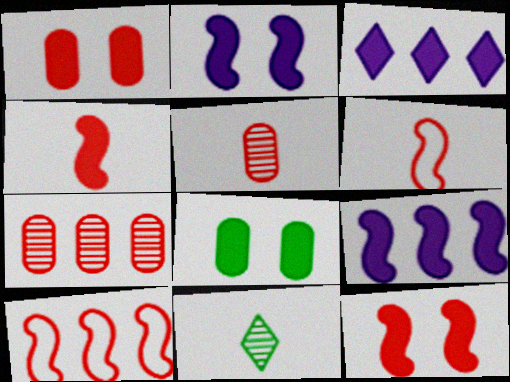[[3, 4, 8]]